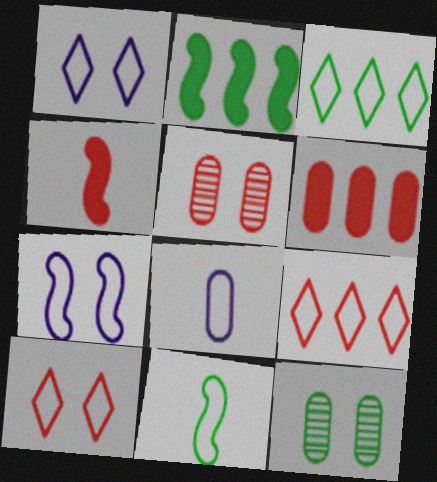[[4, 5, 9], 
[6, 8, 12]]